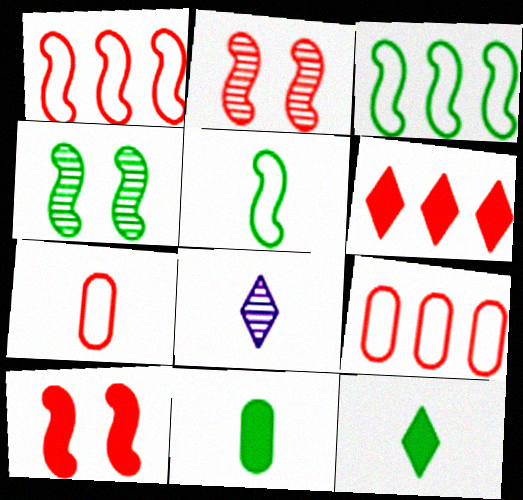[[2, 6, 7]]